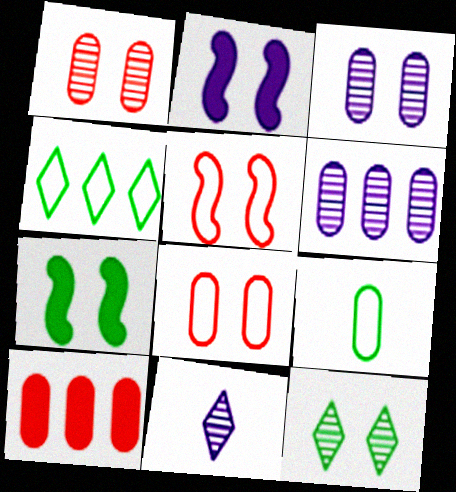[[2, 8, 12], 
[3, 9, 10]]